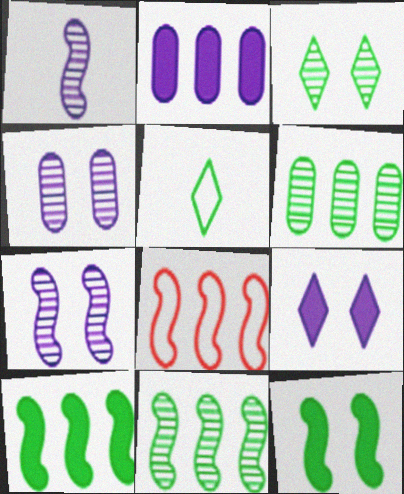[[1, 8, 12], 
[5, 6, 12]]